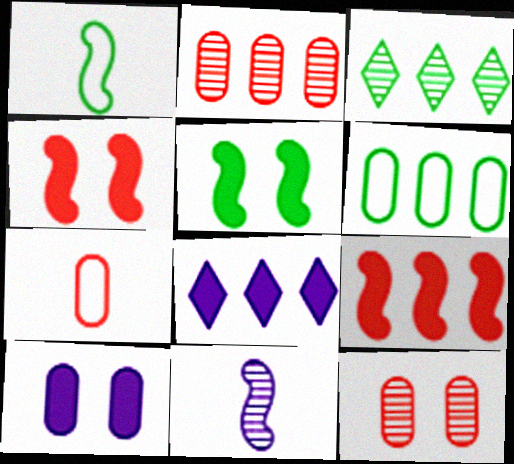[[1, 8, 12], 
[3, 11, 12]]